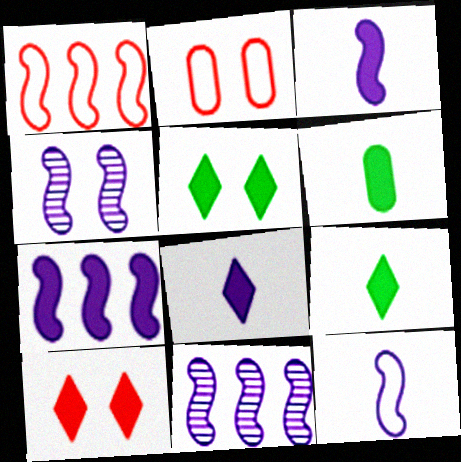[[2, 4, 5], 
[2, 9, 11], 
[4, 7, 12], 
[6, 7, 10]]